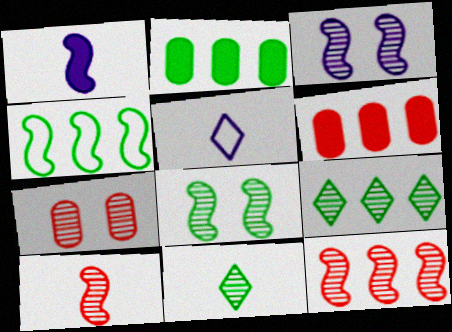[[2, 4, 9], 
[5, 6, 8]]